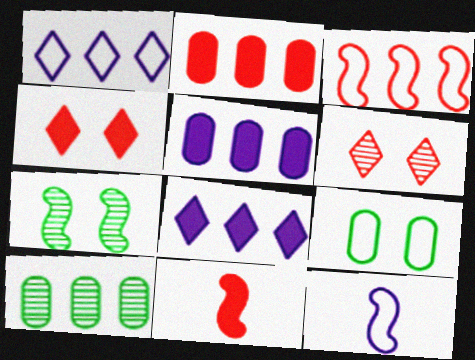[[2, 4, 11], 
[3, 8, 10], 
[4, 10, 12]]